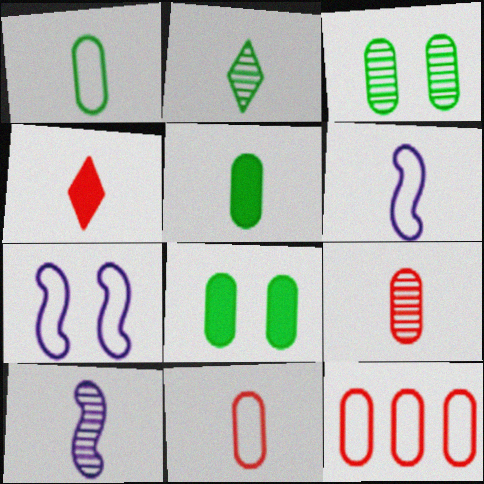[[1, 4, 10], 
[2, 9, 10]]